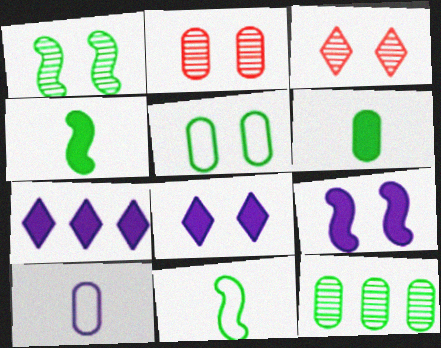[[2, 7, 11], 
[3, 5, 9], 
[5, 6, 12]]